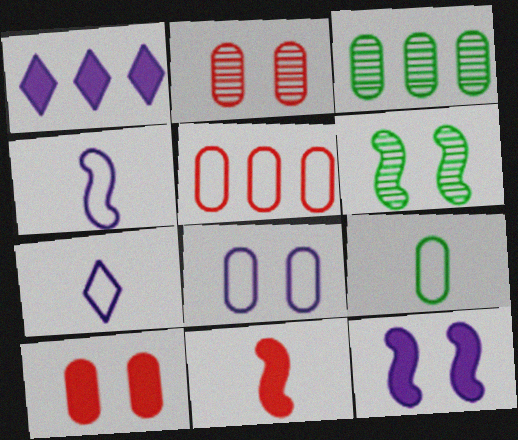[[5, 8, 9]]